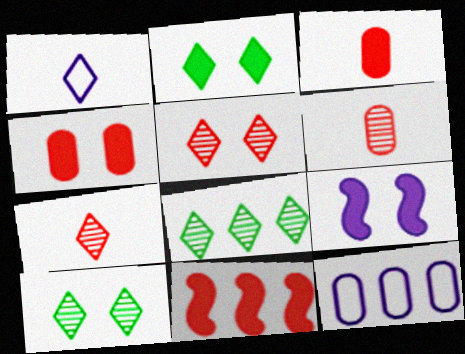[[2, 4, 9], 
[8, 11, 12]]